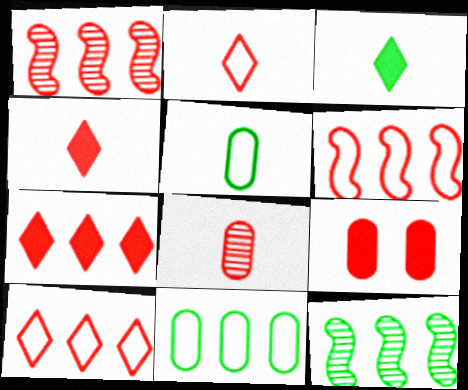[[1, 2, 9]]